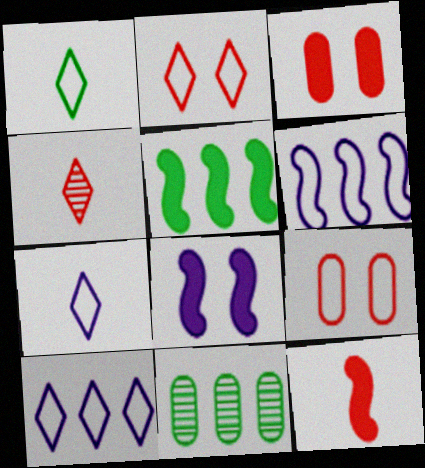[[1, 2, 10], 
[1, 6, 9], 
[5, 8, 12]]